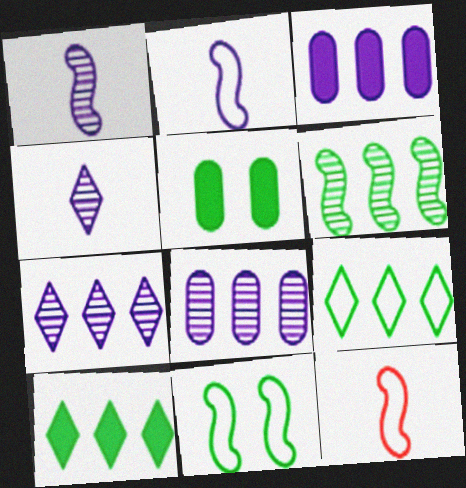[[5, 7, 12]]